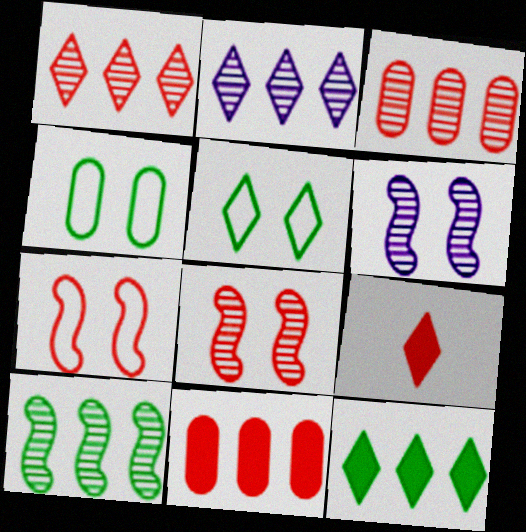[[2, 3, 10], 
[2, 5, 9], 
[3, 7, 9]]